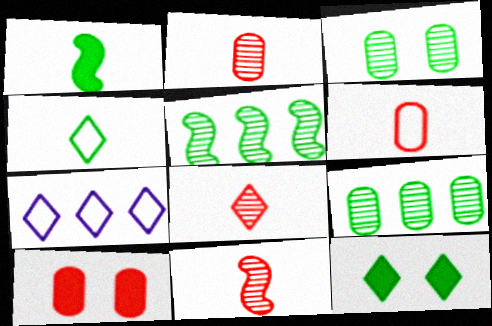[[2, 8, 11], 
[7, 8, 12]]